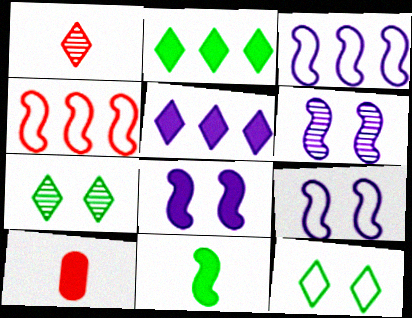[[1, 5, 12], 
[2, 8, 10], 
[3, 7, 10], 
[4, 6, 11], 
[6, 8, 9]]